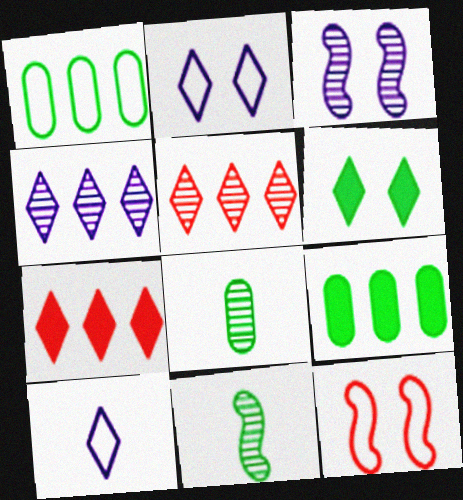[[1, 6, 11], 
[1, 10, 12], 
[3, 5, 8], 
[5, 6, 10]]